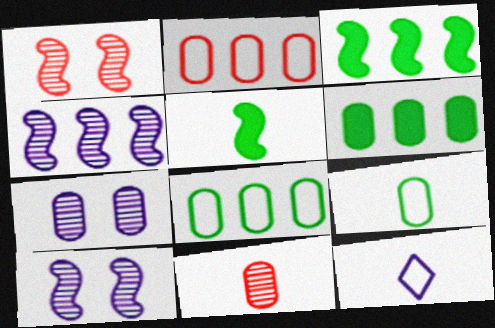[[1, 6, 12], 
[5, 11, 12]]